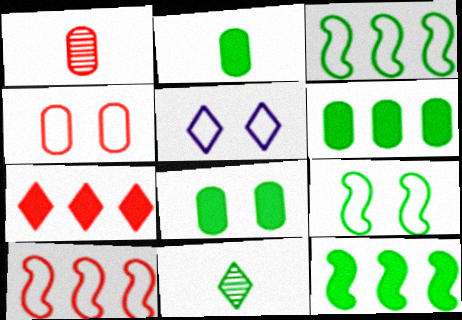[[1, 5, 12], 
[2, 6, 8], 
[3, 8, 11], 
[4, 5, 9], 
[5, 7, 11], 
[6, 9, 11]]